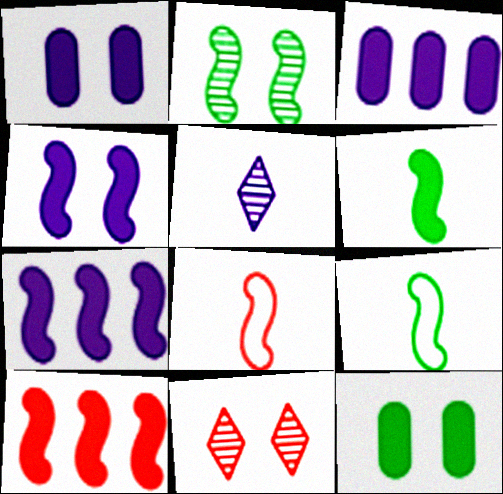[[2, 7, 8], 
[3, 9, 11], 
[4, 6, 10]]